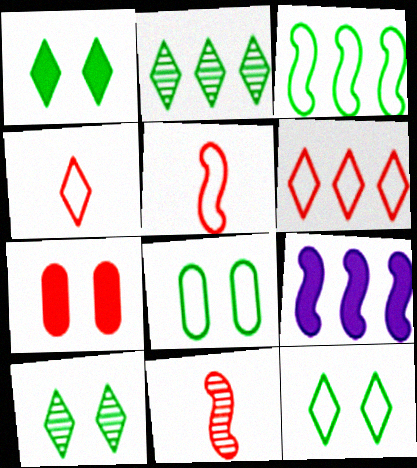[[1, 10, 12], 
[6, 7, 11]]